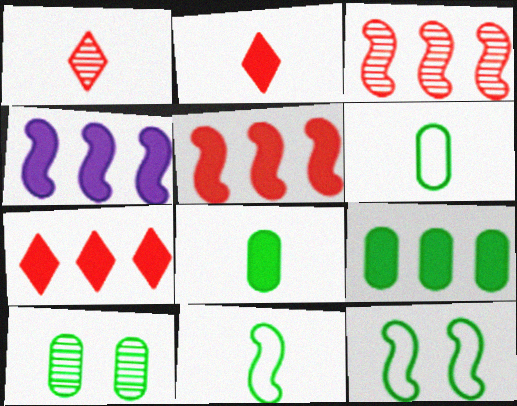[[4, 7, 9], 
[6, 9, 10]]